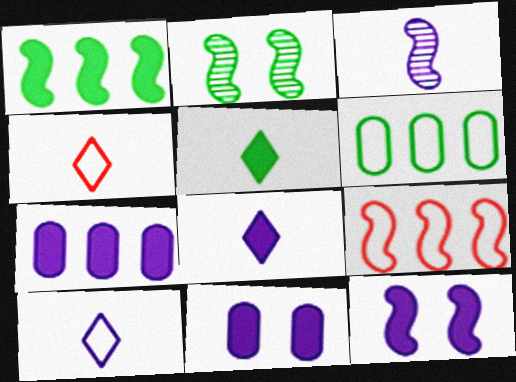[[2, 4, 7], 
[2, 5, 6], 
[7, 8, 12]]